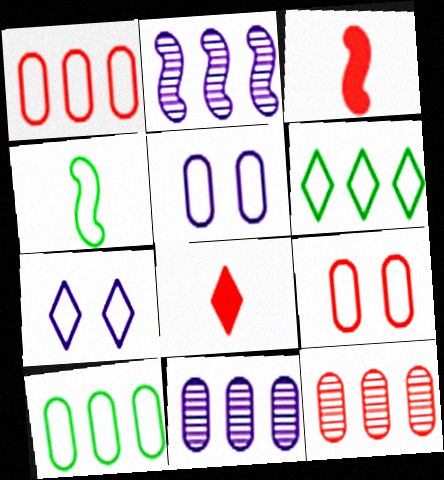[[1, 4, 7]]